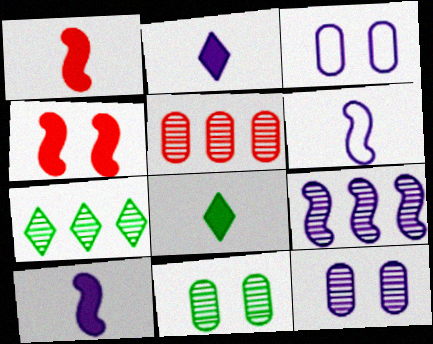[[1, 3, 7], 
[2, 3, 9], 
[5, 7, 9]]